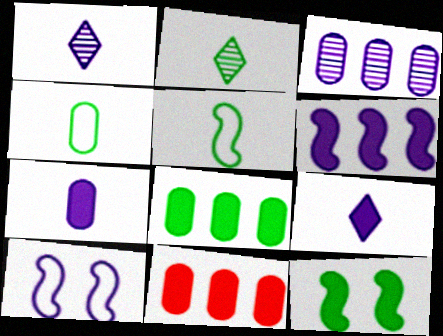[[2, 10, 11], 
[3, 9, 10], 
[9, 11, 12]]